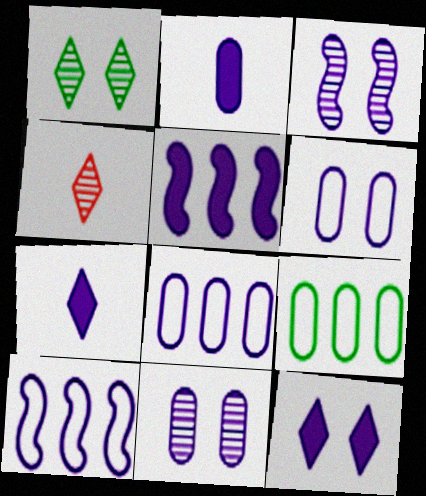[[2, 5, 12], 
[2, 8, 11], 
[3, 6, 12], 
[3, 7, 8], 
[7, 10, 11]]